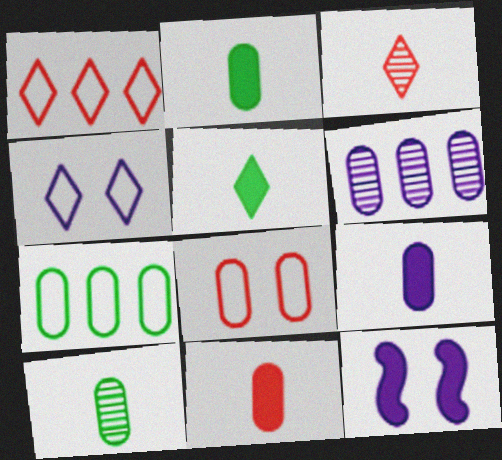[[1, 10, 12], 
[2, 6, 8], 
[2, 9, 11], 
[3, 7, 12]]